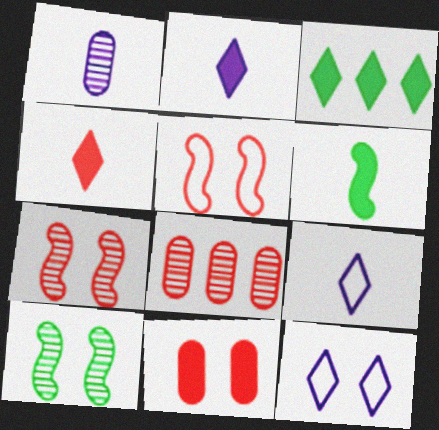[[1, 3, 5], 
[4, 5, 8], 
[6, 8, 12], 
[10, 11, 12]]